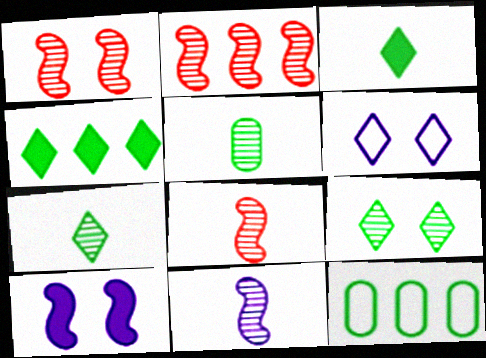[[1, 2, 8]]